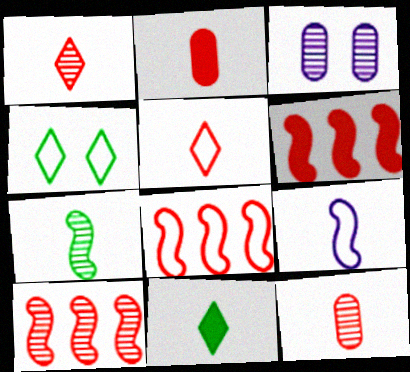[[3, 8, 11], 
[6, 8, 10], 
[9, 11, 12]]